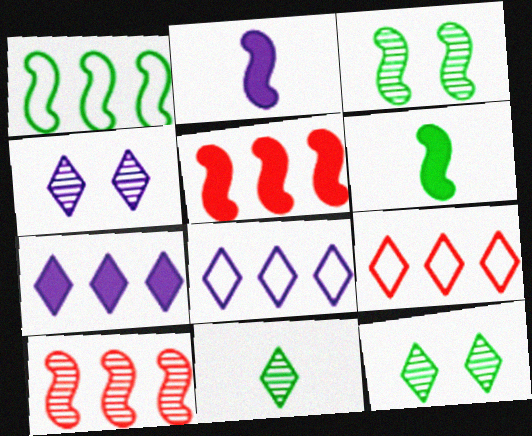[[1, 3, 6]]